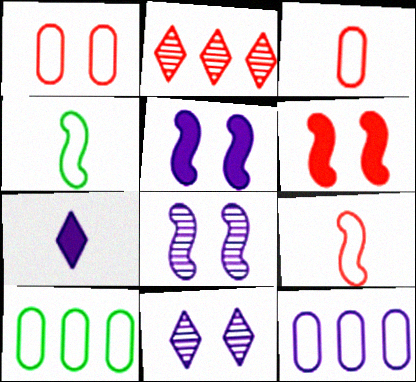[[2, 3, 6], 
[7, 8, 12]]